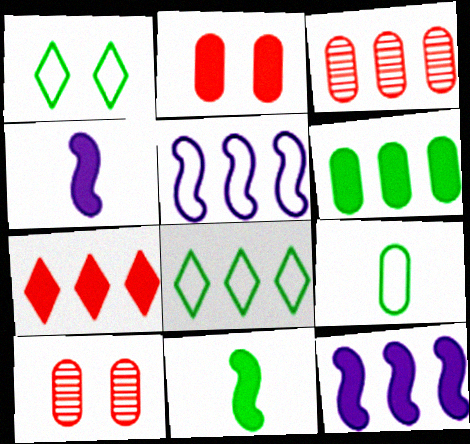[[1, 3, 4], 
[3, 8, 12], 
[4, 8, 10], 
[6, 7, 12]]